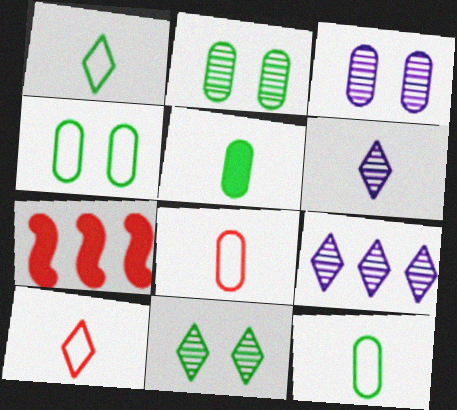[[1, 3, 7], 
[4, 6, 7]]